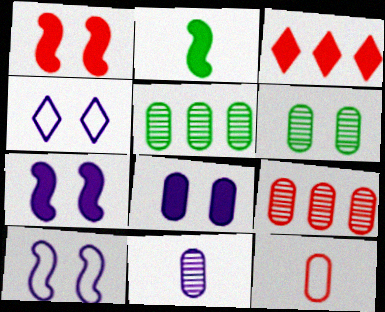[[1, 4, 6], 
[2, 3, 8], 
[2, 4, 9], 
[5, 8, 12], 
[6, 9, 11]]